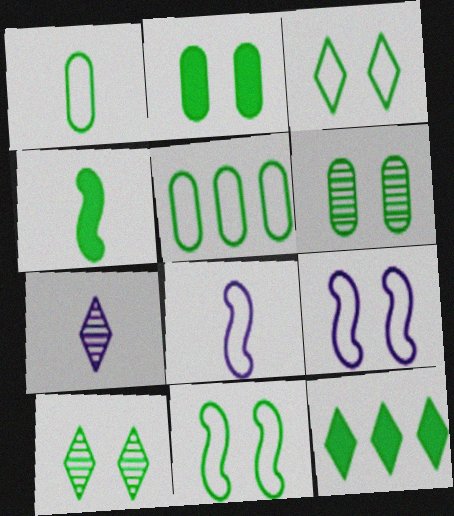[[2, 4, 12], 
[2, 10, 11], 
[4, 5, 10]]